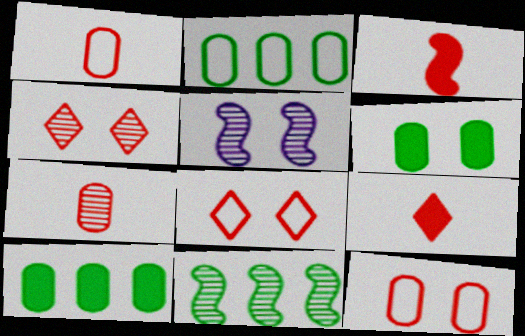[[2, 5, 9], 
[5, 6, 8]]